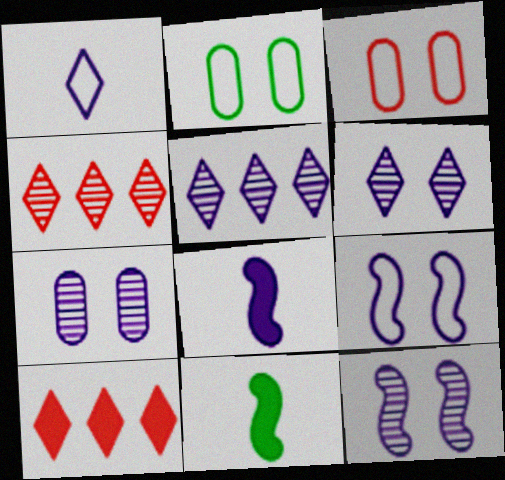[[2, 4, 8], 
[3, 5, 11], 
[6, 7, 12]]